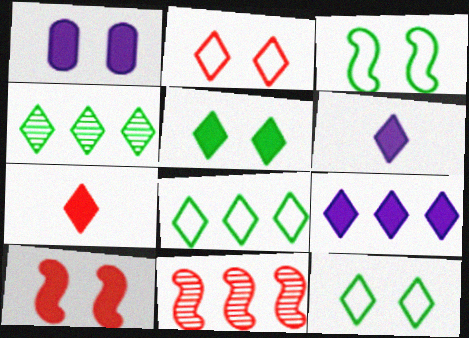[[1, 5, 10], 
[2, 4, 6], 
[5, 7, 9]]